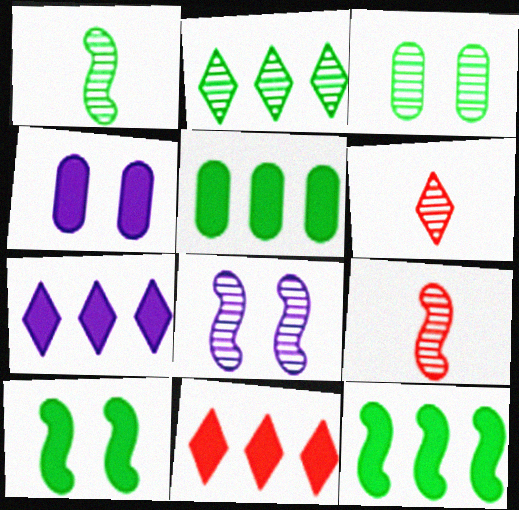[[1, 2, 3]]